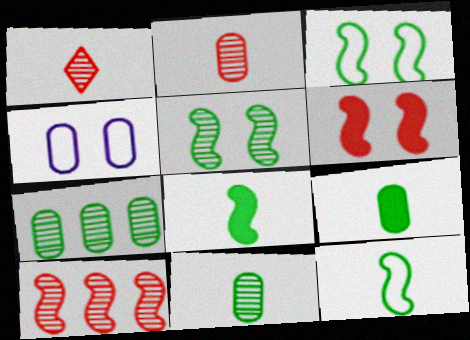[]